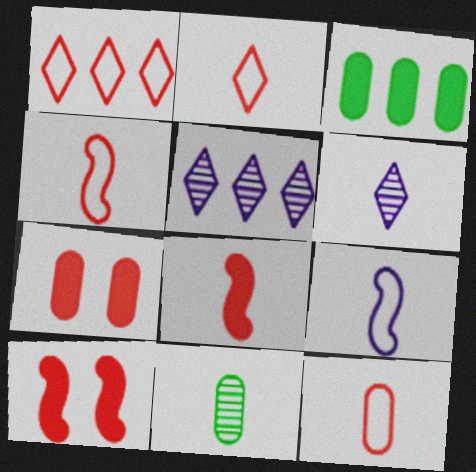[[2, 4, 12]]